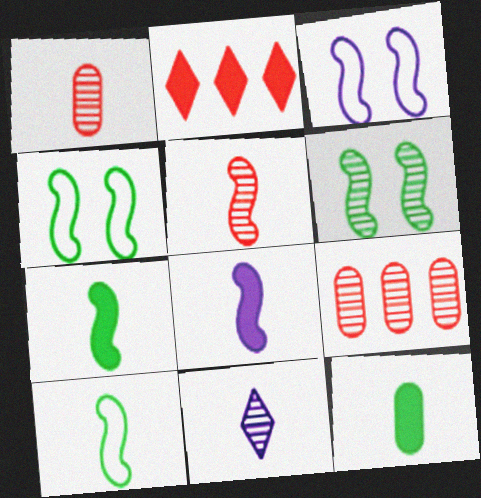[[5, 8, 10], 
[6, 9, 11]]